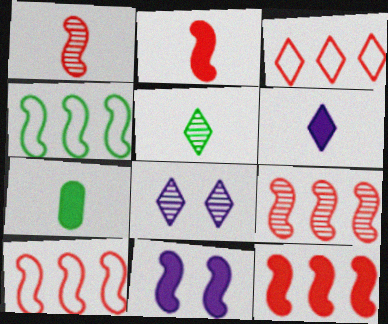[[1, 4, 11], 
[2, 6, 7], 
[7, 8, 10], 
[9, 10, 12]]